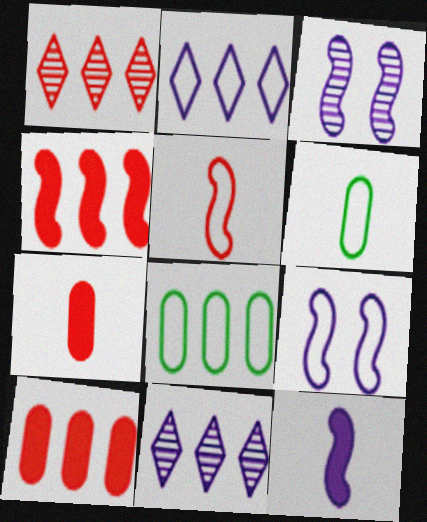[[4, 8, 11]]